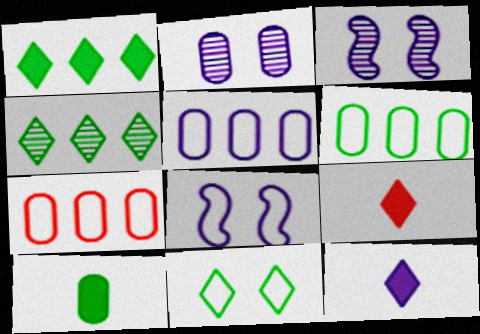[[2, 7, 10], 
[3, 5, 12], 
[3, 6, 9], 
[5, 6, 7]]